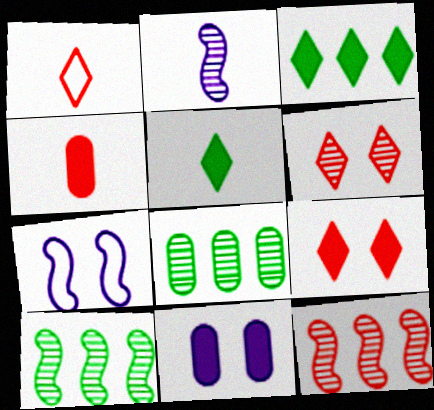[[1, 10, 11], 
[2, 6, 8]]